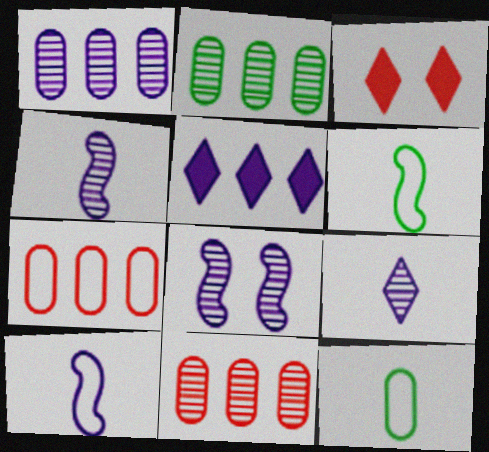[[1, 2, 11], 
[1, 3, 6], 
[1, 8, 9], 
[2, 3, 10]]